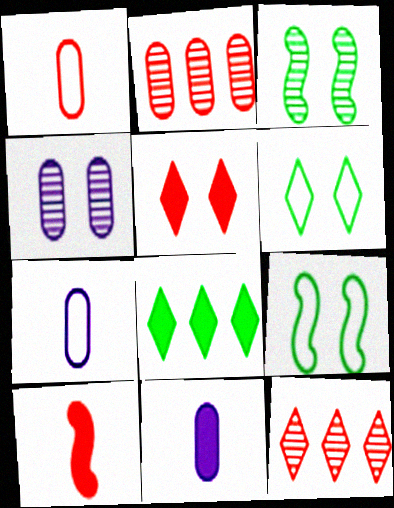[[4, 5, 9], 
[9, 11, 12]]